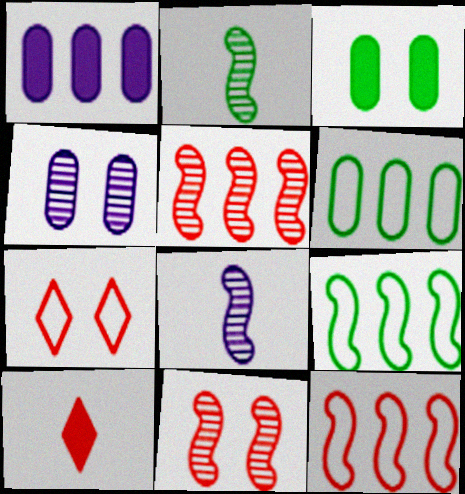[[1, 2, 7], 
[4, 9, 10]]